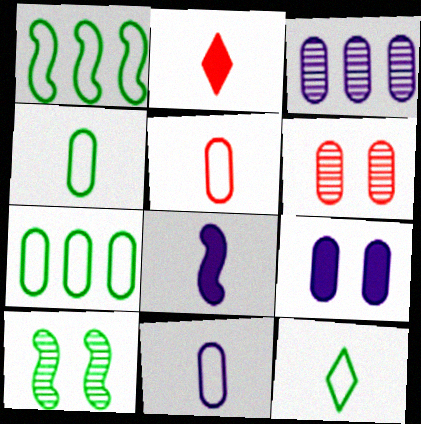[[3, 9, 11], 
[4, 5, 11]]